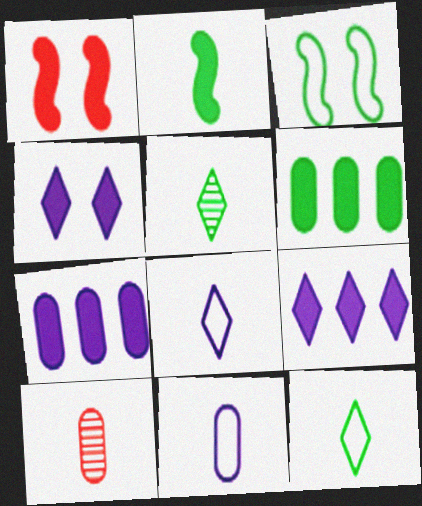[[2, 8, 10], 
[3, 5, 6], 
[3, 9, 10]]